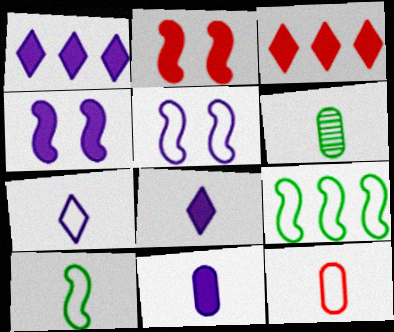[[1, 4, 11], 
[3, 5, 6], 
[6, 11, 12], 
[7, 10, 12]]